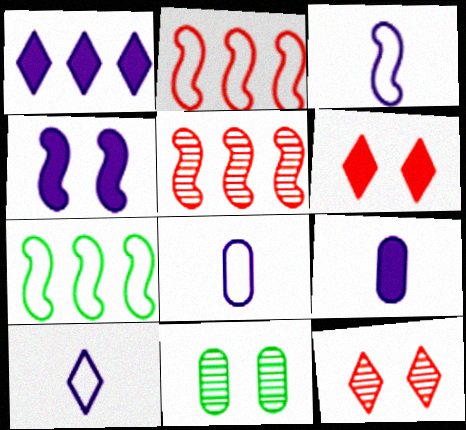[[1, 4, 9], 
[3, 8, 10], 
[7, 9, 12]]